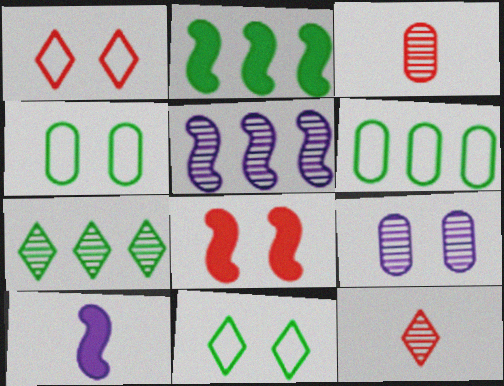[[2, 6, 7], 
[2, 8, 10], 
[8, 9, 11]]